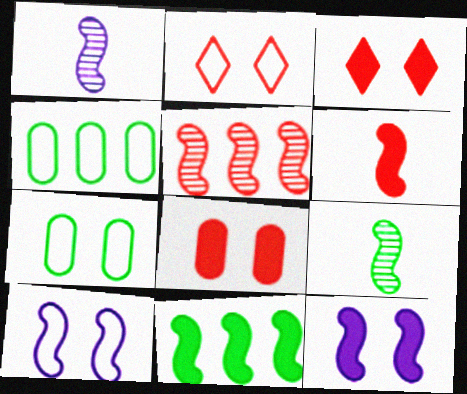[[1, 3, 4], 
[2, 7, 10], 
[6, 11, 12]]